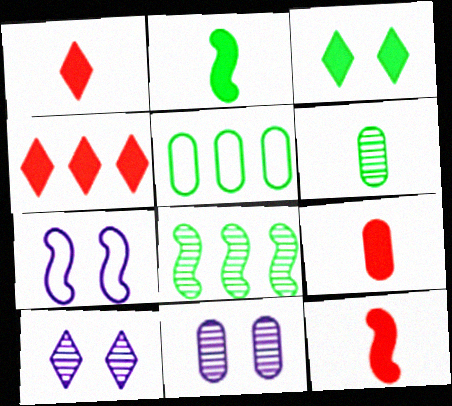[[1, 9, 12], 
[4, 6, 7], 
[5, 9, 11], 
[5, 10, 12], 
[7, 8, 12]]